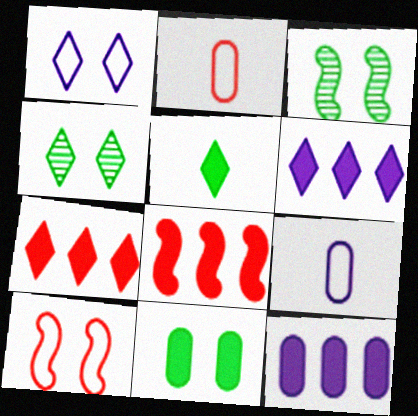[[2, 3, 6], 
[3, 7, 9], 
[4, 8, 9]]